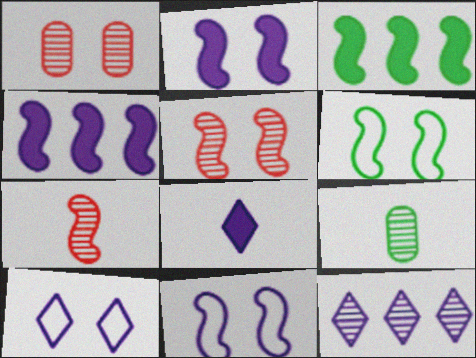[[2, 5, 6], 
[3, 7, 11], 
[4, 6, 7], 
[5, 9, 12], 
[8, 10, 12]]